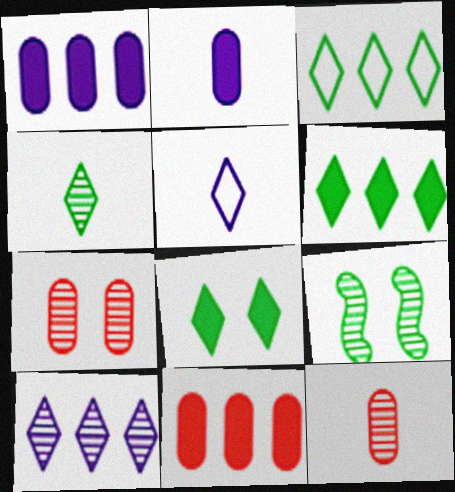[[3, 4, 8], 
[5, 9, 11], 
[9, 10, 12]]